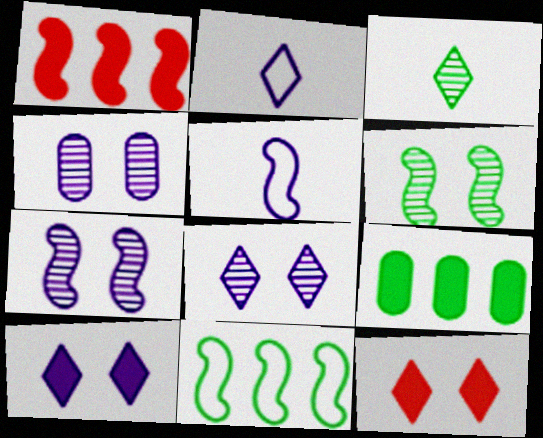[[1, 5, 6], 
[4, 7, 8]]